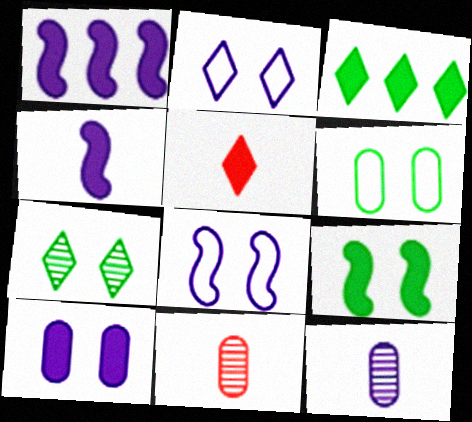[[1, 2, 12], 
[3, 8, 11], 
[6, 7, 9]]